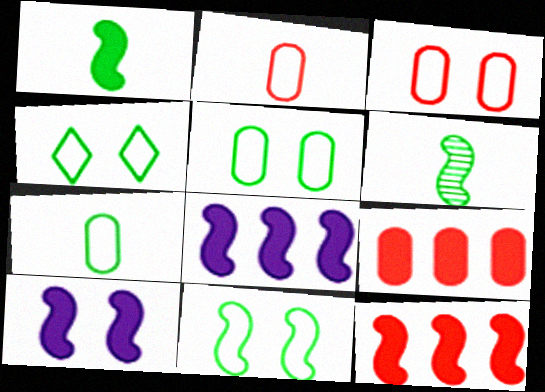[[1, 10, 12], 
[4, 5, 11]]